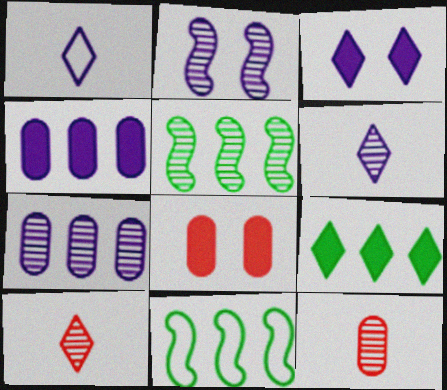[[1, 2, 4], 
[1, 5, 8], 
[2, 6, 7], 
[3, 11, 12], 
[6, 8, 11]]